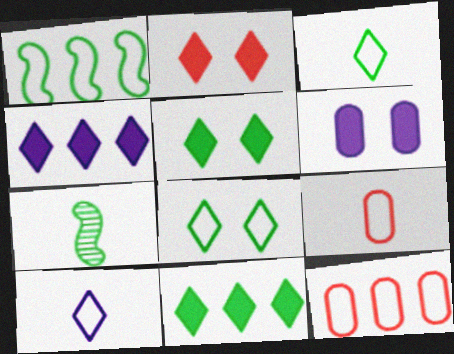[]